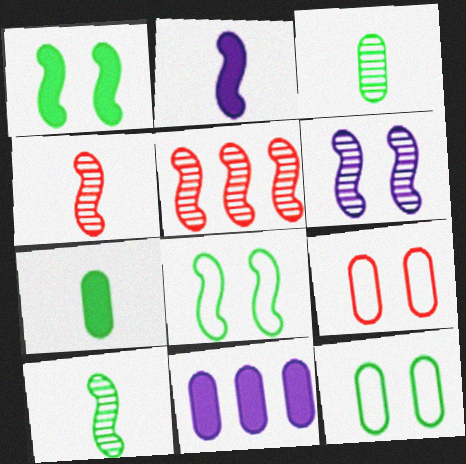[[2, 5, 8], 
[3, 9, 11], 
[5, 6, 10]]